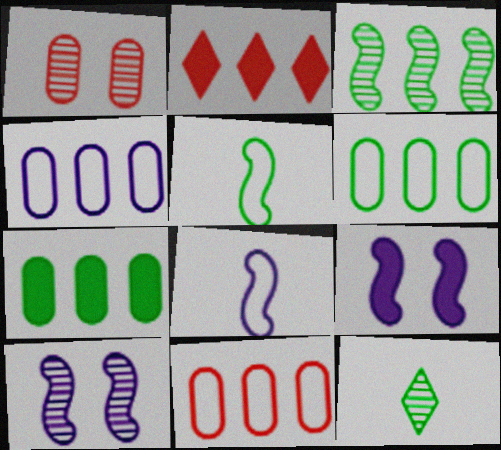[[2, 3, 4], 
[4, 6, 11], 
[9, 11, 12]]